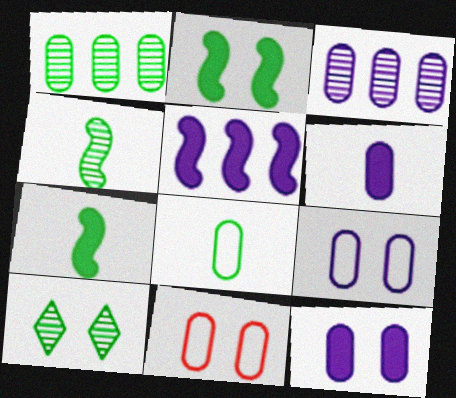[[1, 4, 10], 
[1, 6, 11], 
[3, 6, 9]]